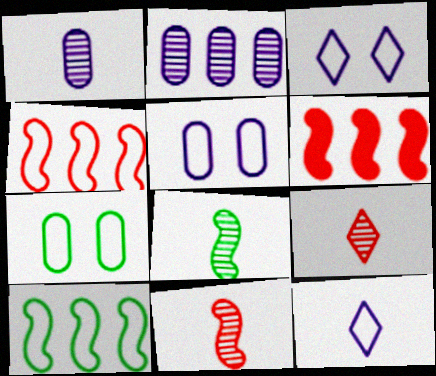[[1, 8, 9], 
[4, 7, 12]]